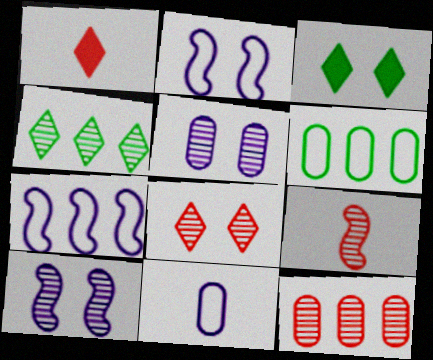[[1, 6, 10], 
[4, 5, 9], 
[8, 9, 12]]